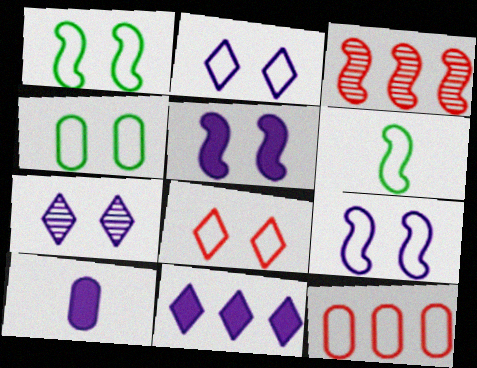[[2, 6, 12], 
[3, 5, 6], 
[4, 8, 9], 
[5, 10, 11]]